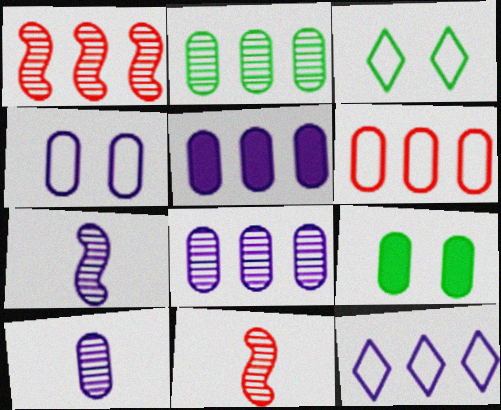[[2, 5, 6], 
[3, 5, 11], 
[4, 5, 10], 
[6, 9, 10], 
[9, 11, 12]]